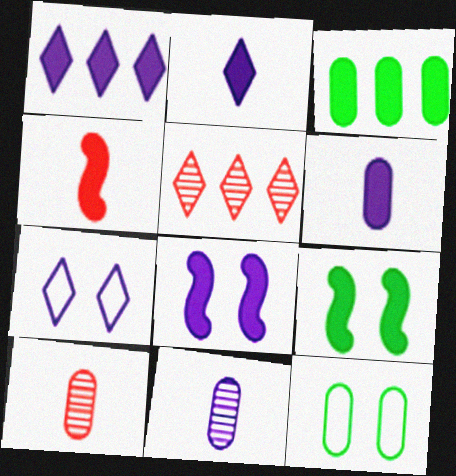[[1, 6, 8]]